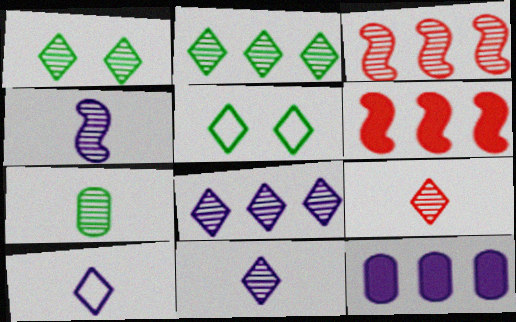[[1, 8, 9], 
[4, 7, 9]]